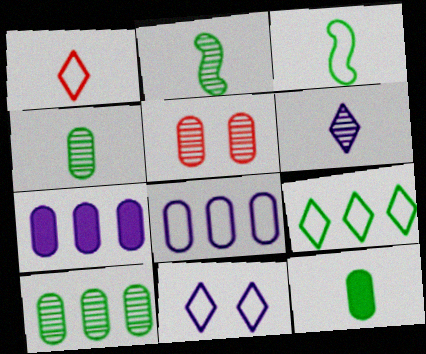[[1, 9, 11], 
[5, 8, 12]]